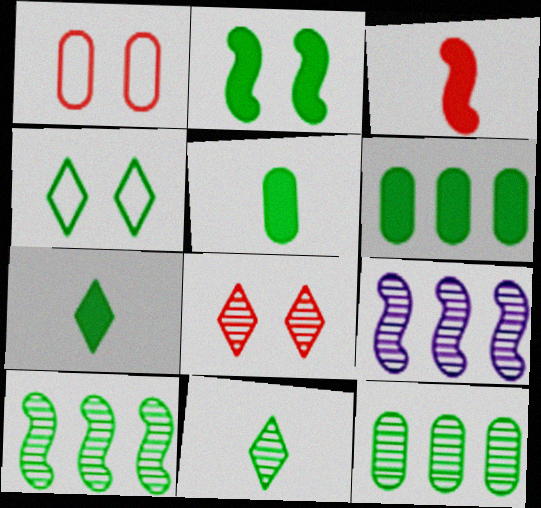[[1, 7, 9], 
[2, 6, 7], 
[4, 5, 10]]